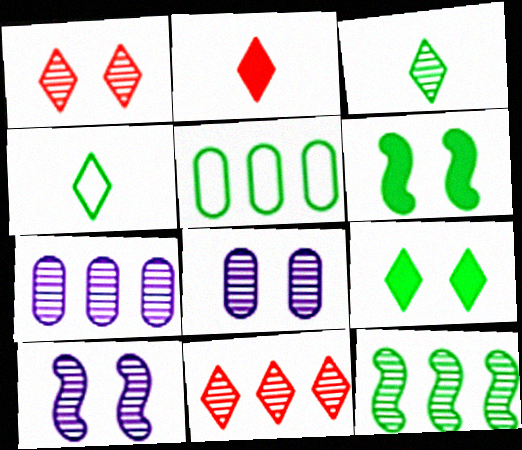[[2, 5, 10], 
[3, 5, 6], 
[7, 11, 12]]